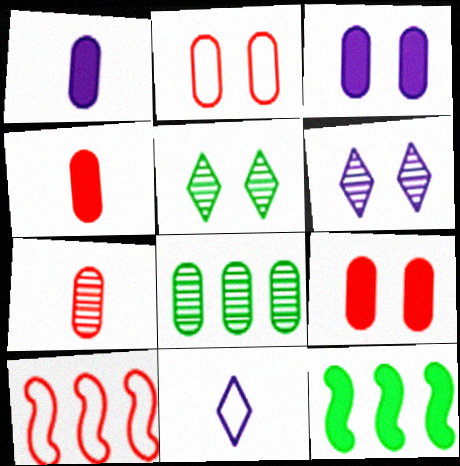[[1, 2, 8], 
[1, 5, 10]]